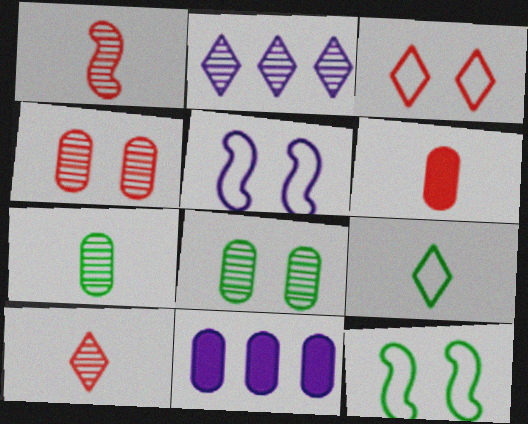[[1, 2, 8], 
[2, 6, 12], 
[10, 11, 12]]